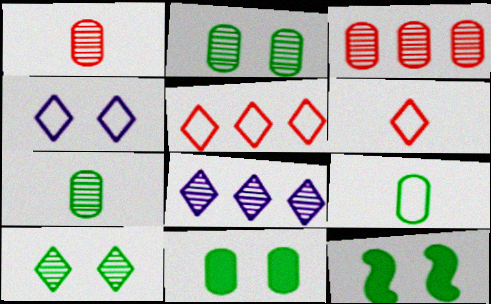[]